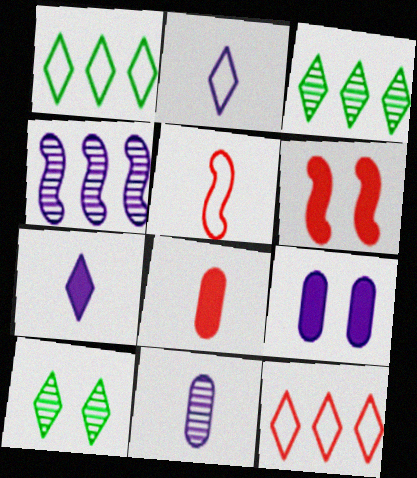[[1, 6, 11], 
[2, 4, 9], 
[3, 5, 9], 
[7, 10, 12]]